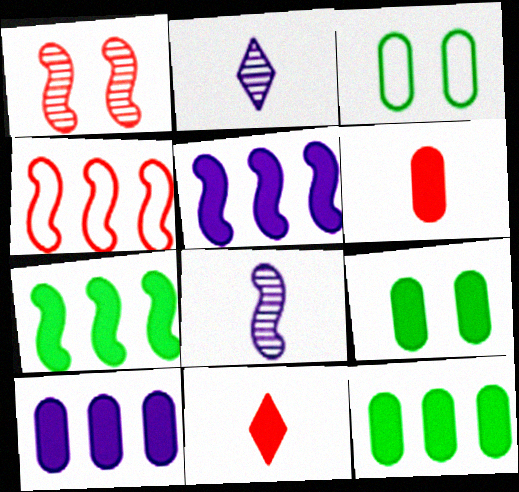[[2, 4, 9], 
[5, 9, 11], 
[6, 9, 10]]